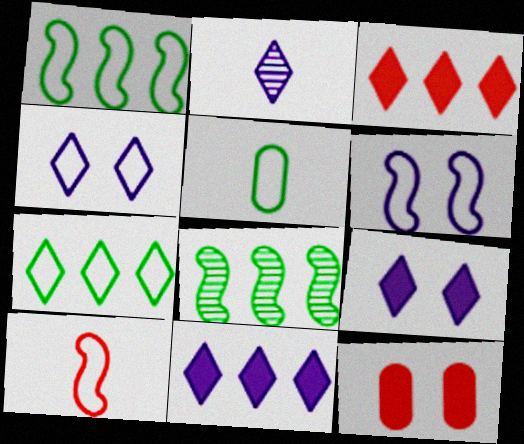[[1, 2, 12], 
[1, 6, 10], 
[2, 4, 11]]